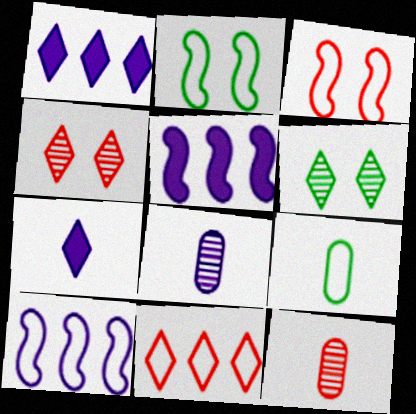[[1, 2, 12], 
[4, 5, 9], 
[6, 7, 11]]